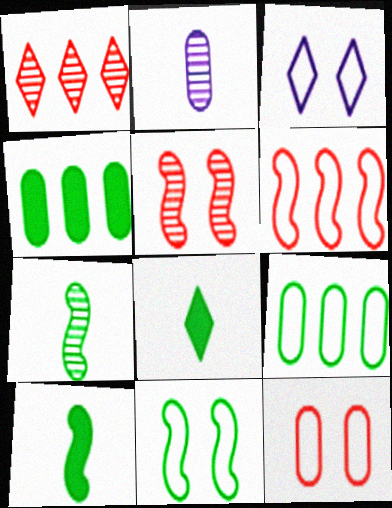[[1, 3, 8], 
[2, 4, 12], 
[3, 11, 12]]